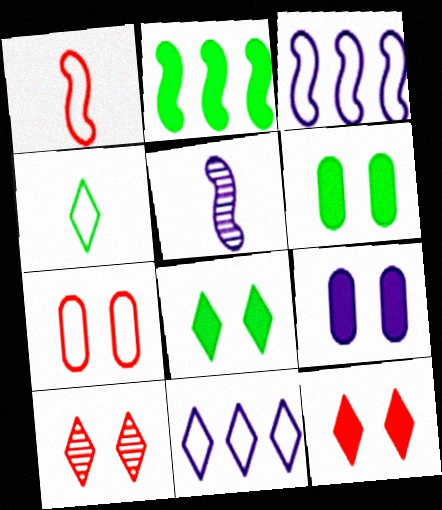[[3, 4, 7], 
[5, 9, 11]]